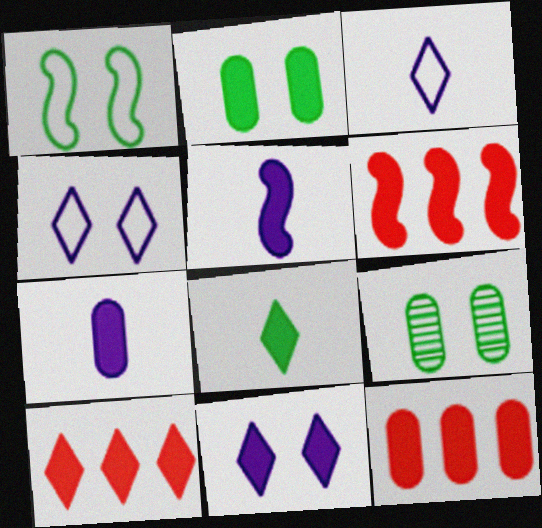[[2, 5, 10], 
[2, 7, 12], 
[3, 6, 9], 
[6, 10, 12], 
[8, 10, 11]]